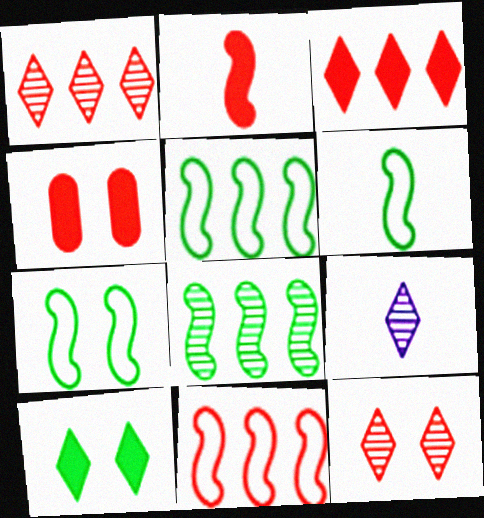[[2, 3, 4], 
[4, 5, 9], 
[5, 6, 7]]